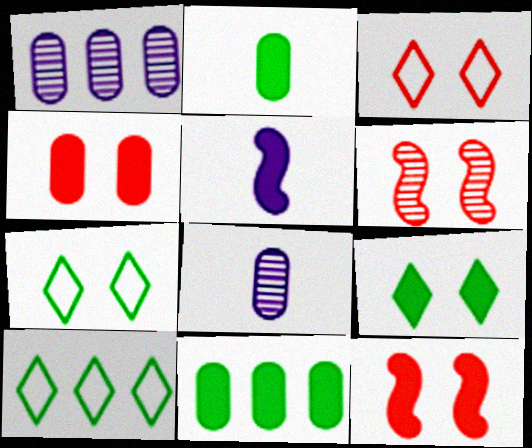[[3, 4, 6], 
[8, 10, 12]]